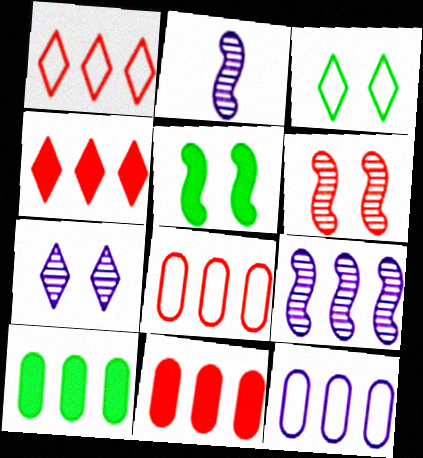[[1, 9, 10], 
[2, 3, 11]]